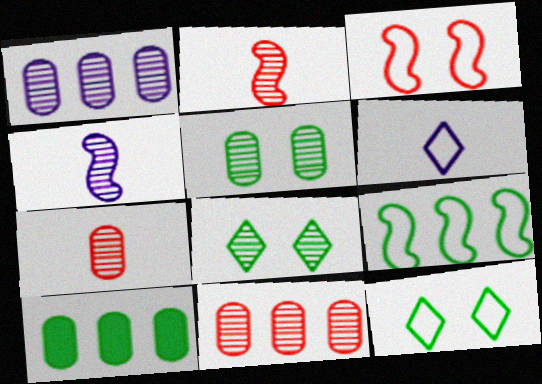[[1, 2, 8], 
[1, 5, 7], 
[4, 8, 11]]